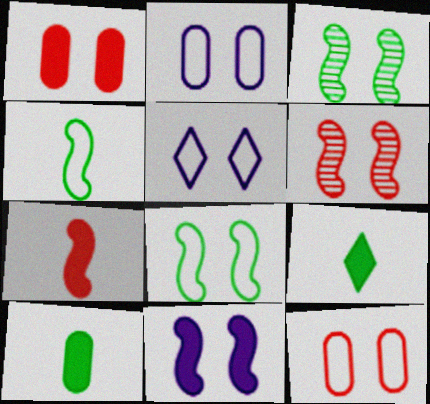[[1, 3, 5], 
[5, 8, 12], 
[6, 8, 11]]